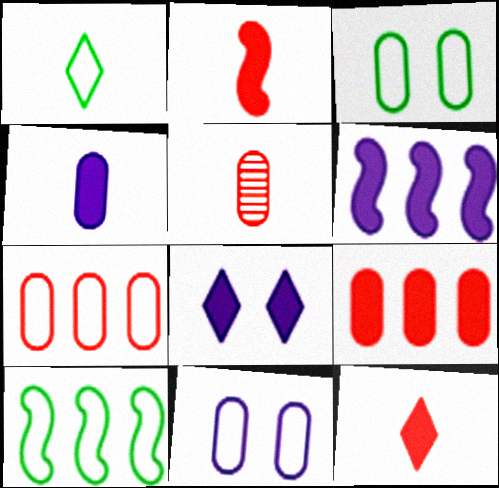[[1, 3, 10], 
[4, 6, 8], 
[5, 8, 10]]